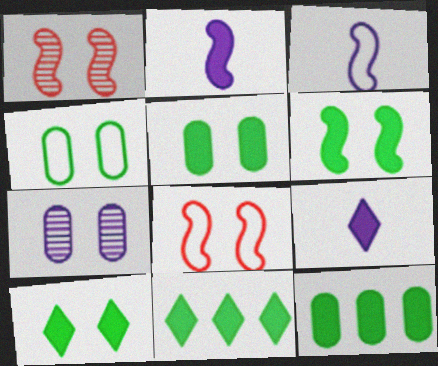[[5, 6, 10], 
[7, 8, 10]]